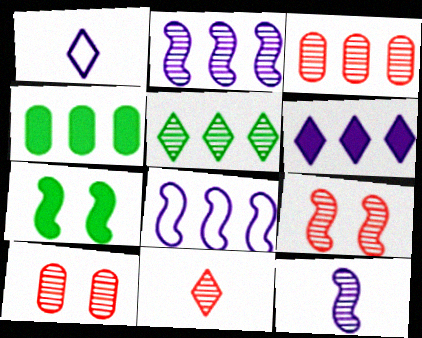[[1, 3, 7], 
[1, 4, 9], 
[2, 3, 5], 
[3, 9, 11], 
[5, 10, 12]]